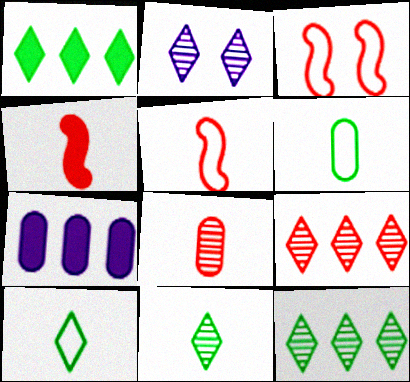[[2, 9, 11], 
[3, 7, 11]]